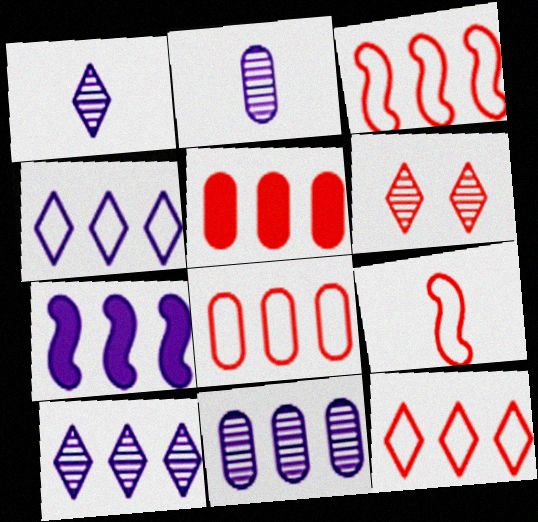[[3, 8, 12], 
[4, 7, 11], 
[5, 6, 9]]